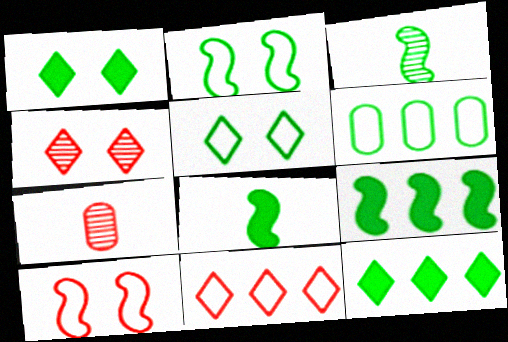[[1, 3, 6], 
[2, 3, 9]]